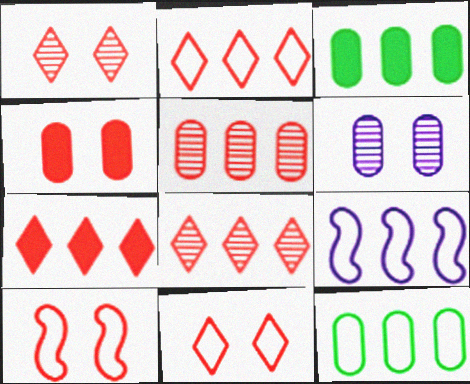[[1, 4, 10], 
[2, 7, 8], 
[2, 9, 12], 
[3, 8, 9]]